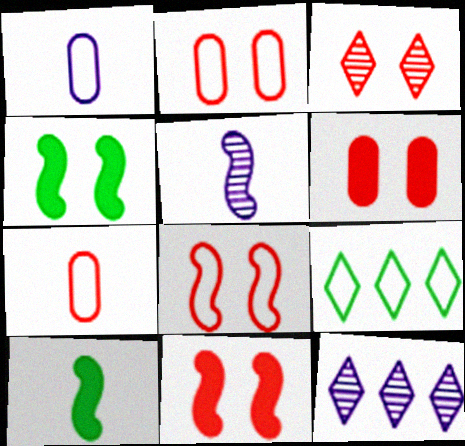[[1, 8, 9], 
[2, 3, 11], 
[2, 10, 12], 
[3, 6, 8], 
[4, 7, 12], 
[5, 6, 9]]